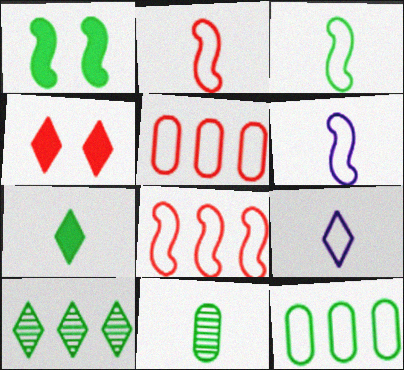[[2, 3, 6], 
[3, 7, 11], 
[4, 9, 10]]